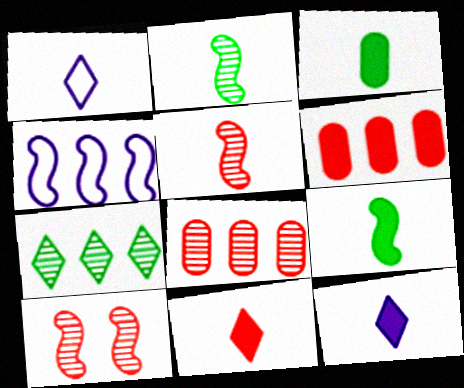[[1, 3, 5], 
[4, 6, 7], 
[4, 9, 10]]